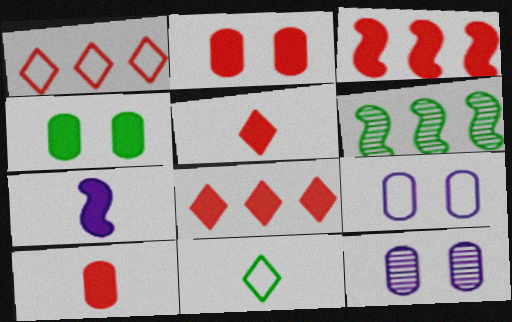[[2, 3, 5], 
[3, 11, 12], 
[4, 6, 11], 
[4, 7, 8], 
[5, 6, 9]]